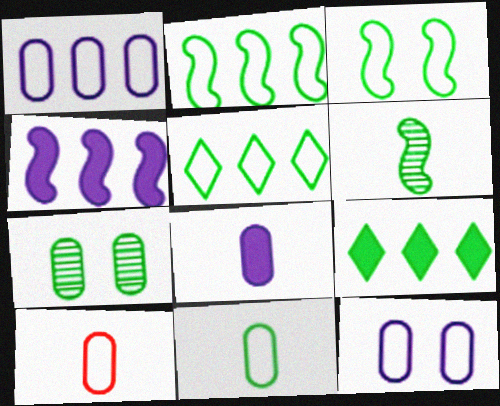[[3, 5, 11]]